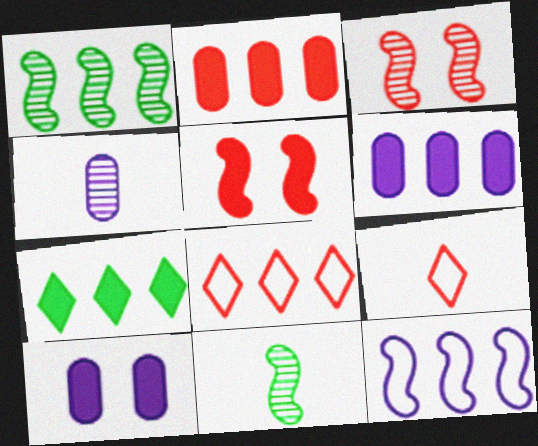[[1, 6, 8], 
[1, 9, 10], 
[2, 3, 9], 
[5, 11, 12], 
[8, 10, 11]]